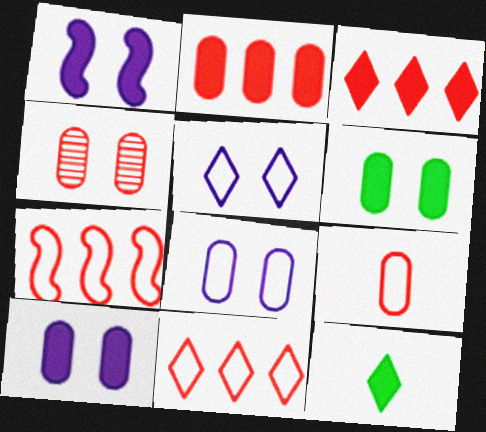[[1, 2, 12], 
[2, 4, 9], 
[4, 6, 8]]